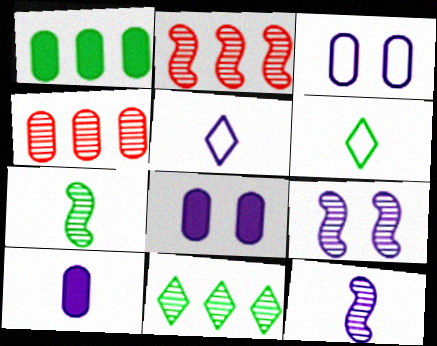[[2, 6, 8], 
[2, 7, 9], 
[5, 10, 12]]